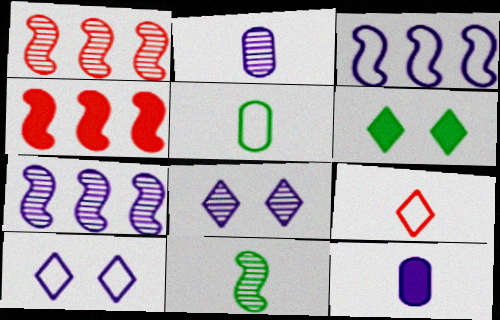[[2, 7, 8], 
[3, 8, 12], 
[4, 5, 8], 
[4, 6, 12], 
[7, 10, 12], 
[9, 11, 12]]